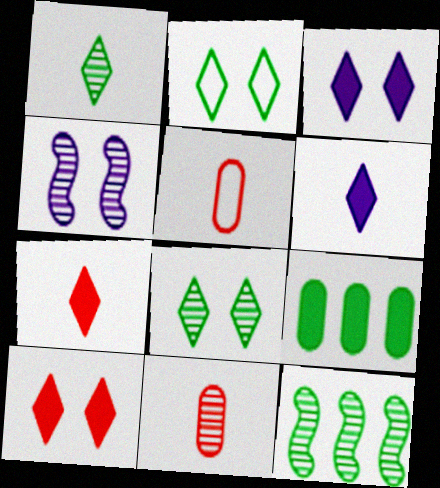[[3, 5, 12]]